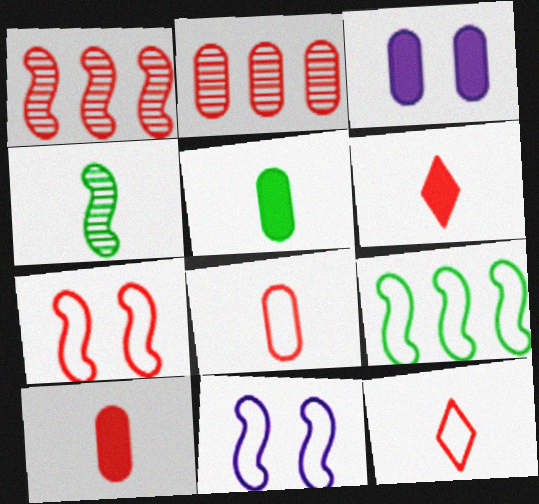[[2, 6, 7]]